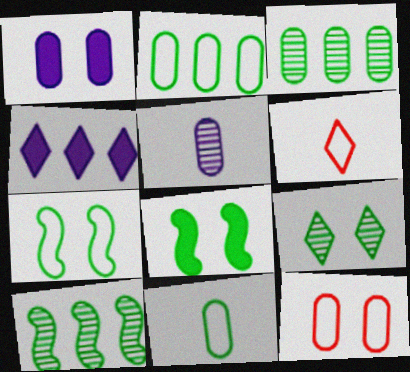[[1, 6, 10], 
[4, 6, 9]]